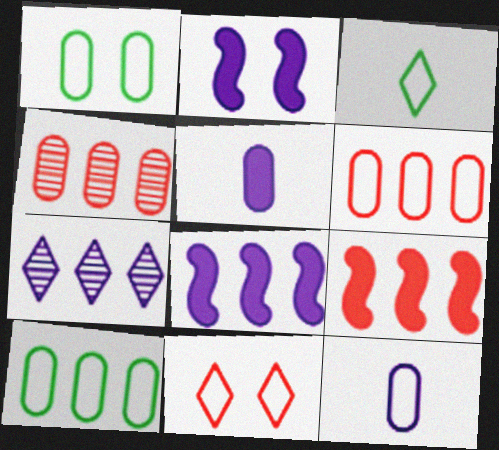[[1, 4, 5], 
[1, 6, 12], 
[2, 3, 4], 
[2, 7, 12], 
[7, 9, 10]]